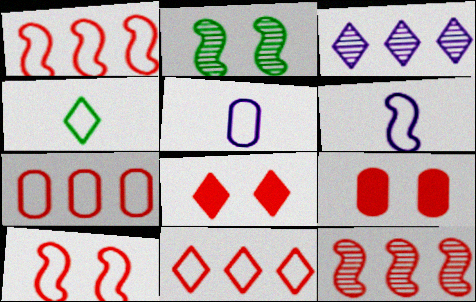[[1, 7, 11], 
[3, 4, 8]]